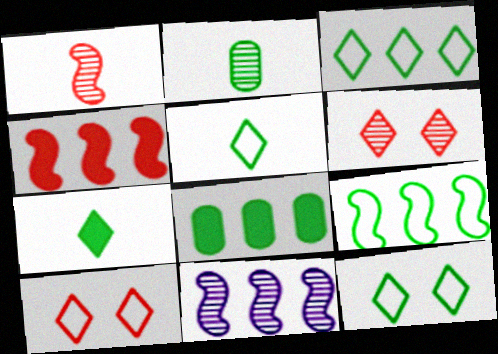[[2, 6, 11], 
[3, 5, 12], 
[4, 9, 11]]